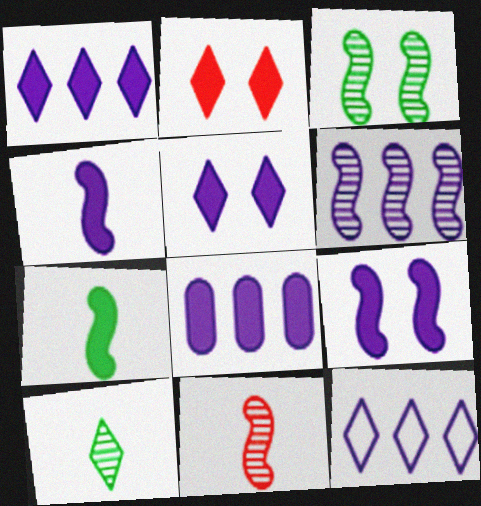[[2, 7, 8], 
[2, 10, 12], 
[3, 6, 11], 
[4, 5, 8], 
[6, 8, 12]]